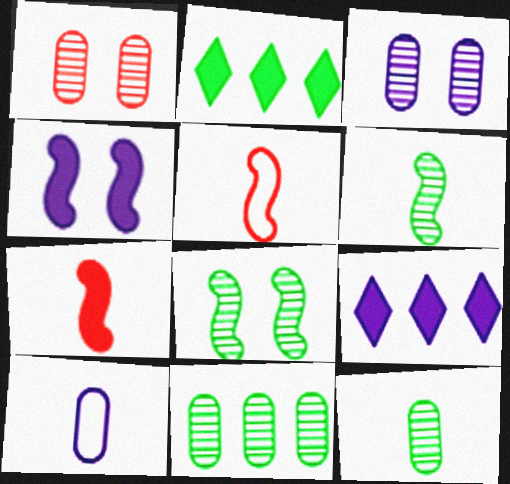[[2, 3, 5]]